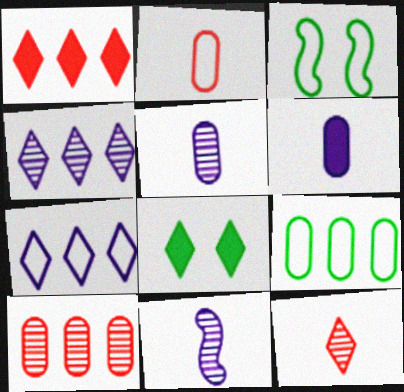[[1, 3, 5], 
[2, 3, 7], 
[7, 8, 12]]